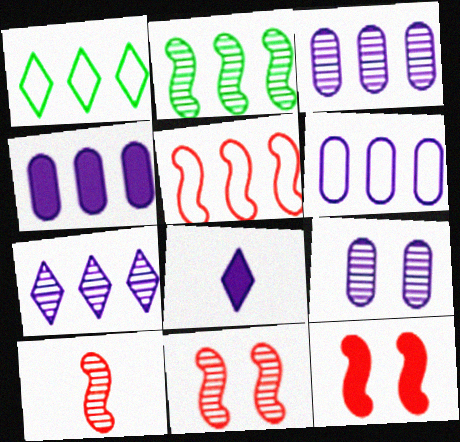[[1, 5, 6], 
[3, 4, 6], 
[5, 10, 12]]